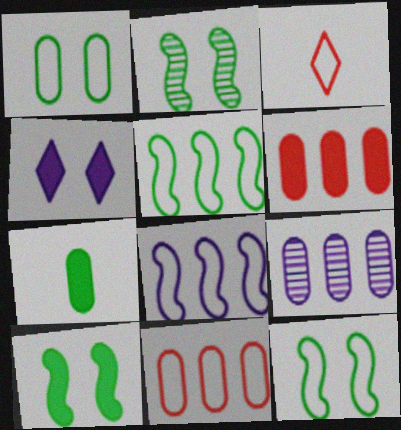[[1, 3, 8], 
[2, 10, 12], 
[3, 9, 10]]